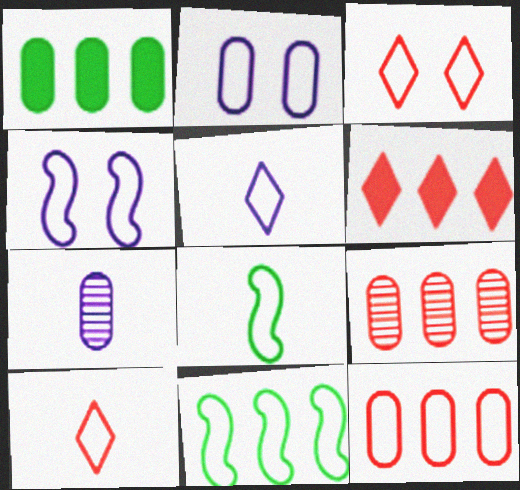[[2, 10, 11]]